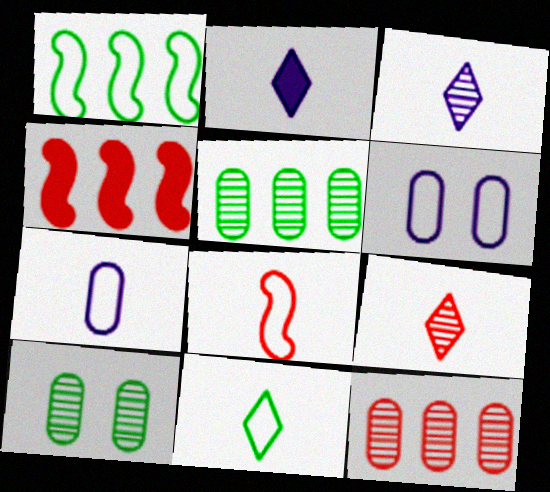[[2, 9, 11], 
[7, 8, 11]]